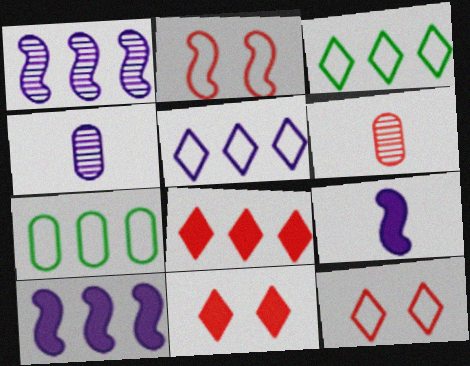[[1, 7, 8], 
[2, 6, 8]]